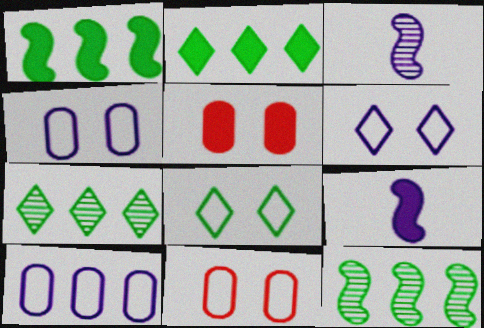[[2, 3, 11], 
[2, 5, 9], 
[7, 9, 11]]